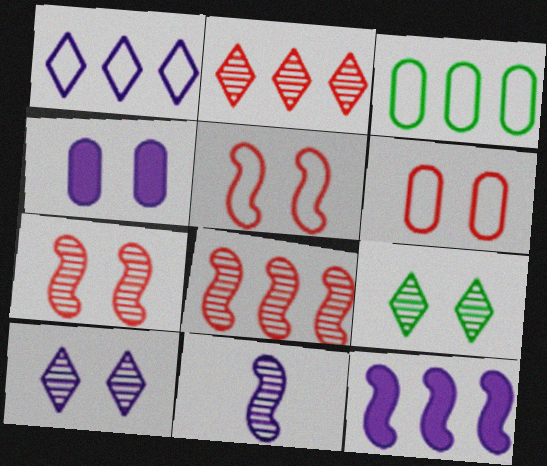[[1, 4, 11], 
[2, 3, 12], 
[4, 5, 9]]